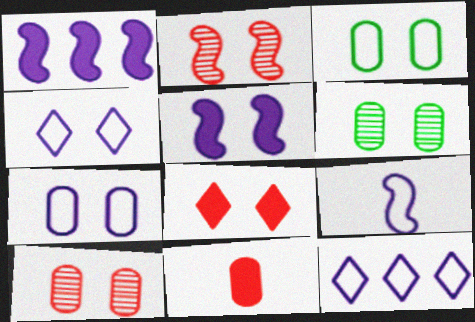[[7, 9, 12]]